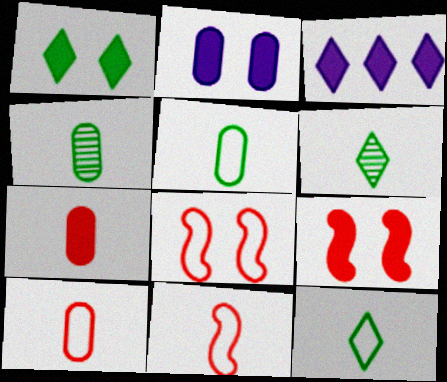[[1, 2, 9], 
[3, 4, 8]]